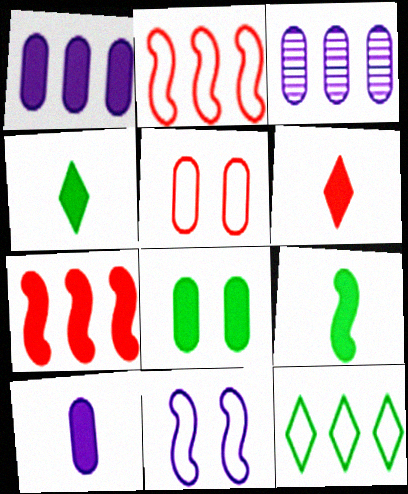[[3, 7, 12], 
[6, 9, 10]]